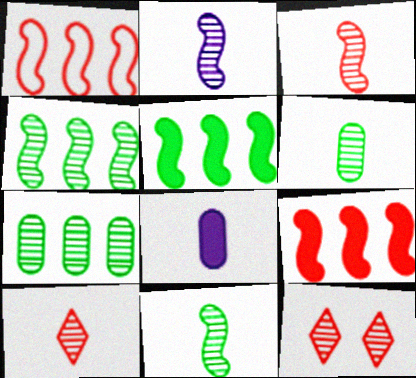[[2, 3, 11], 
[2, 6, 10], 
[2, 7, 12]]